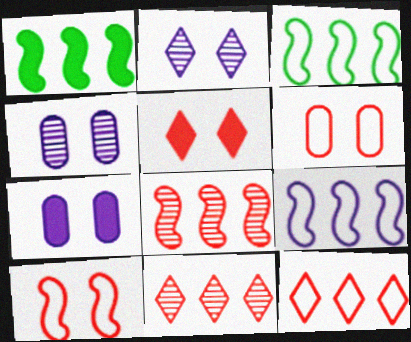[[1, 8, 9]]